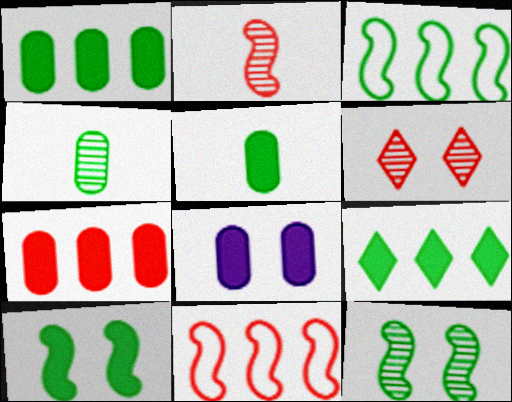[[5, 7, 8], 
[5, 9, 10]]